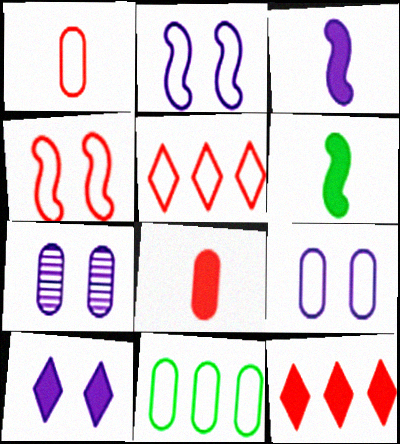[[1, 4, 5], 
[1, 9, 11], 
[2, 7, 10], 
[5, 6, 7], 
[7, 8, 11]]